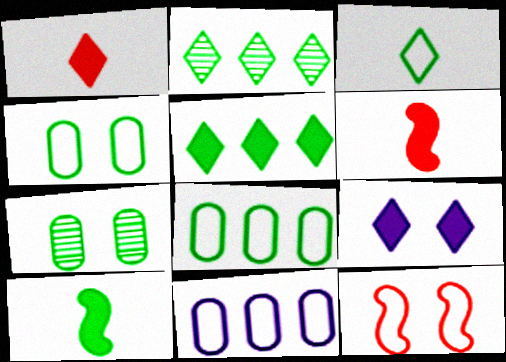[[1, 5, 9], 
[2, 4, 10], 
[3, 11, 12], 
[7, 9, 12]]